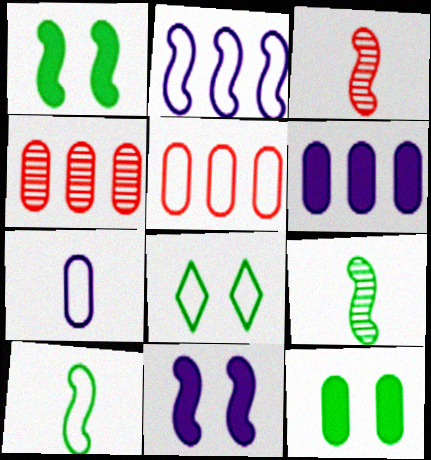[[1, 2, 3], 
[3, 6, 8], 
[4, 7, 12]]